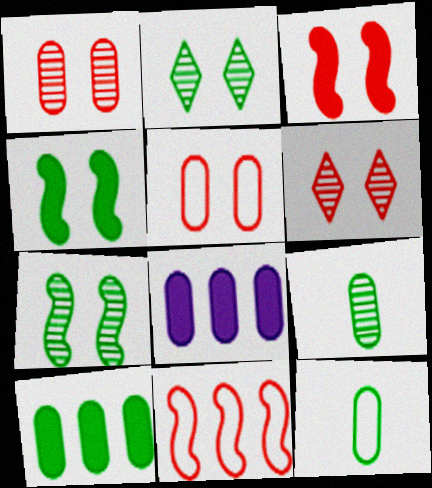[[1, 8, 12], 
[3, 5, 6], 
[5, 8, 9]]